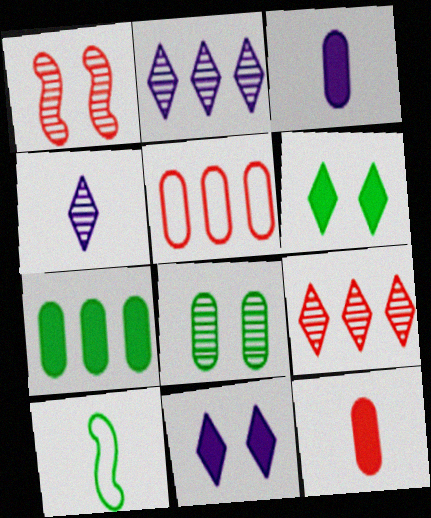[[3, 5, 8], 
[4, 10, 12]]